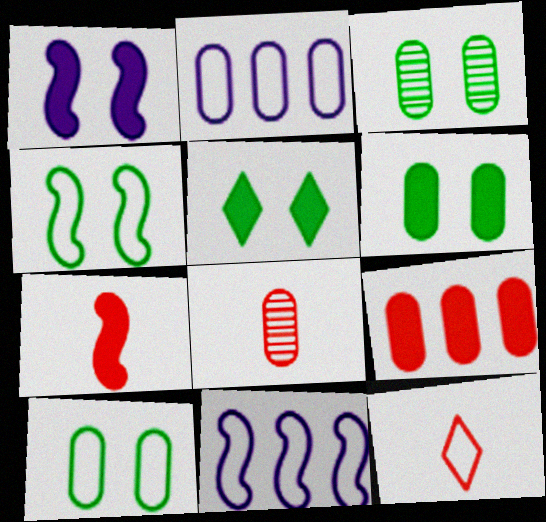[[2, 4, 12], 
[2, 6, 8], 
[3, 4, 5], 
[3, 6, 10], 
[5, 8, 11], 
[7, 8, 12], 
[10, 11, 12]]